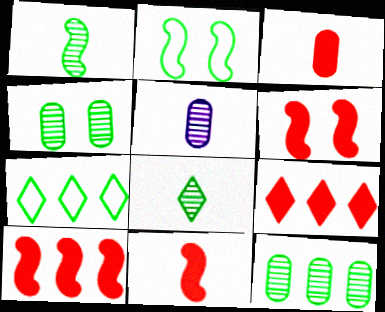[[2, 5, 9], 
[3, 6, 9], 
[5, 6, 7], 
[6, 10, 11]]